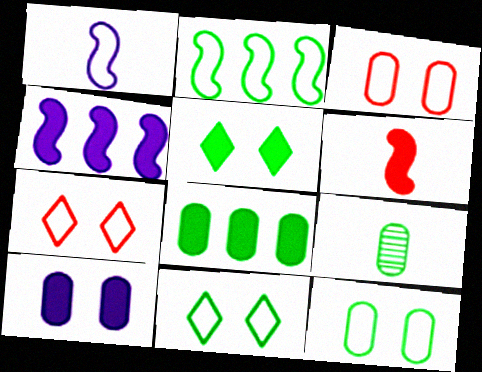[[2, 5, 9], 
[4, 7, 9], 
[8, 9, 12]]